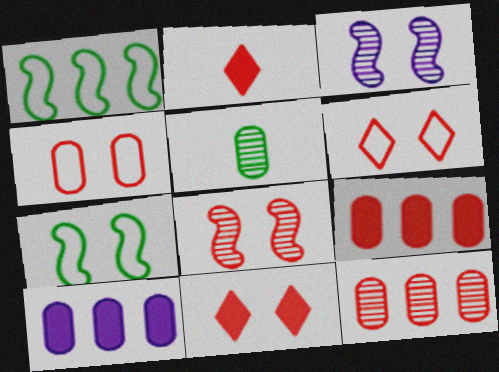[[4, 5, 10], 
[4, 8, 11]]